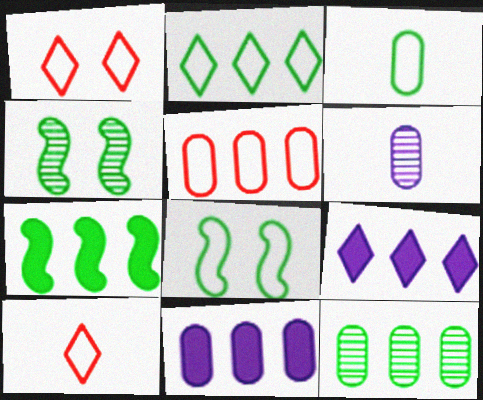[[1, 6, 7], 
[2, 3, 8], 
[2, 7, 12], 
[4, 10, 11], 
[5, 11, 12]]